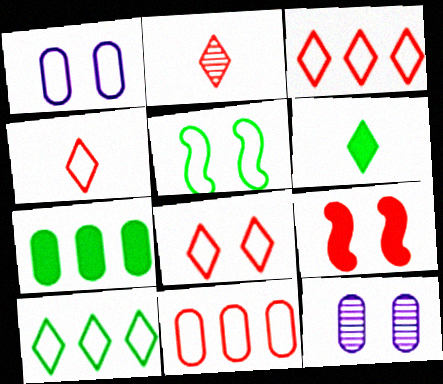[[1, 5, 8], 
[2, 9, 11], 
[3, 4, 8]]